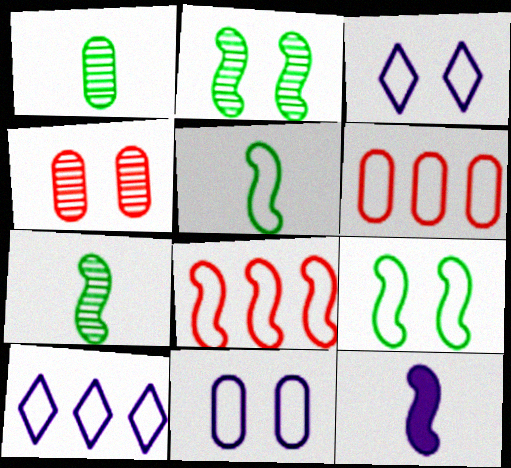[[2, 8, 12], 
[3, 5, 6]]